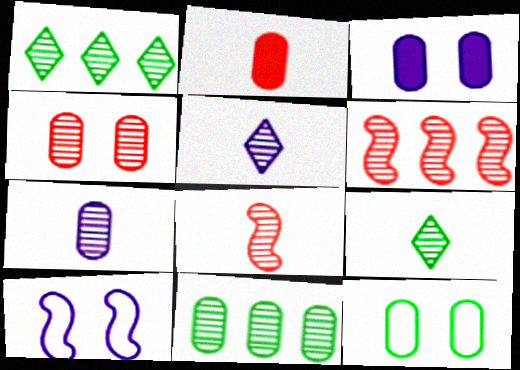[[1, 2, 10], 
[3, 4, 12], 
[4, 7, 11], 
[7, 8, 9]]